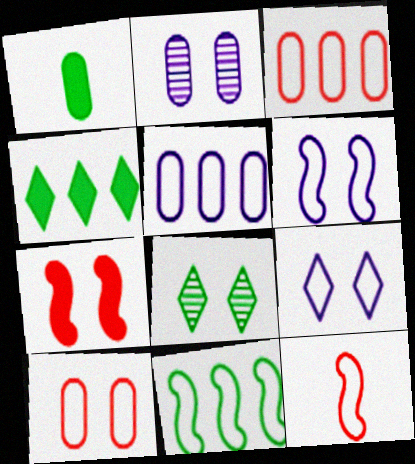[[1, 2, 3], 
[1, 8, 11], 
[2, 4, 12], 
[6, 11, 12]]